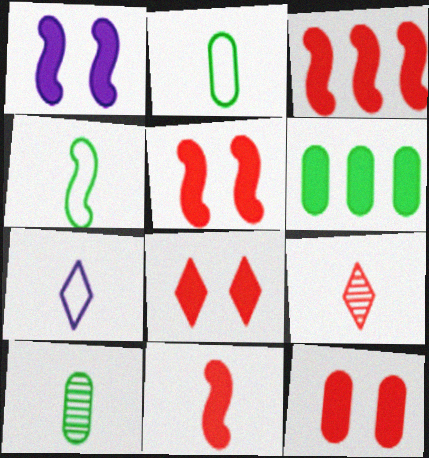[[3, 5, 11], 
[5, 8, 12], 
[7, 10, 11]]